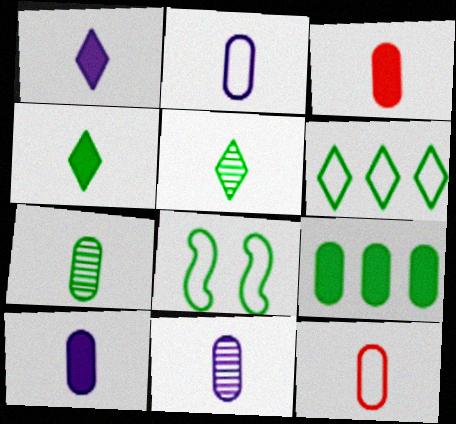[[2, 3, 7], 
[2, 10, 11], 
[5, 8, 9], 
[7, 10, 12]]